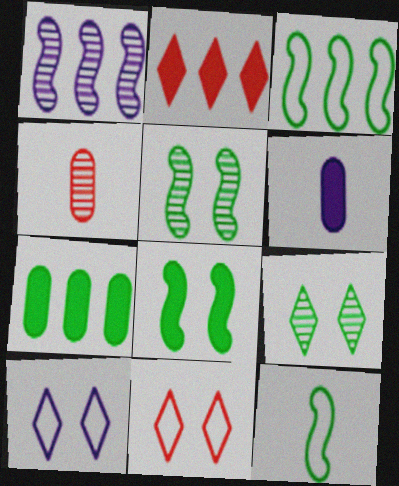[[1, 4, 9], 
[1, 6, 10], 
[2, 6, 8], 
[7, 9, 12]]